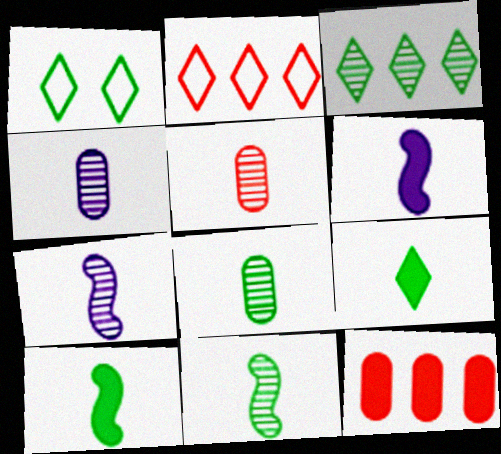[[1, 3, 9], 
[1, 7, 12], 
[4, 5, 8]]